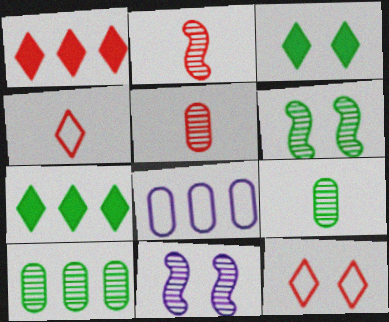[[2, 3, 8]]